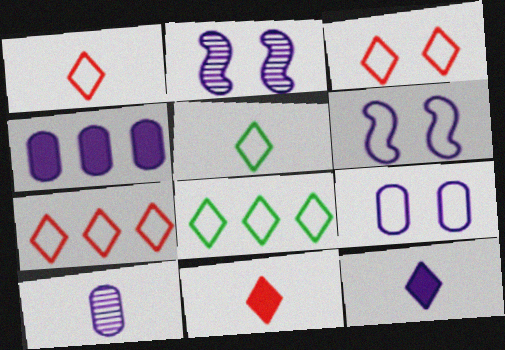[[1, 3, 7], 
[4, 9, 10]]